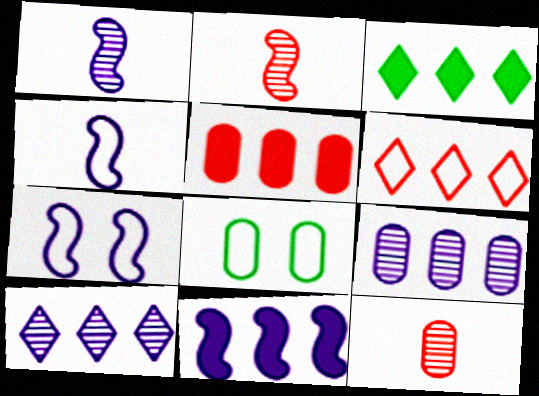[[1, 7, 11], 
[3, 5, 11], 
[3, 6, 10], 
[3, 7, 12], 
[4, 6, 8]]